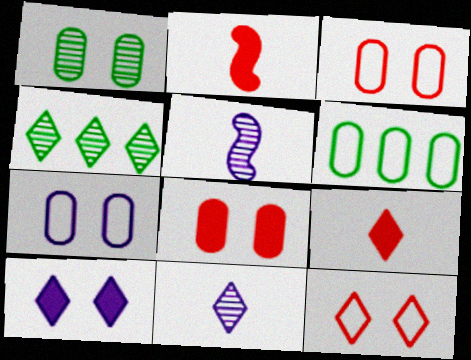[[1, 7, 8], 
[2, 4, 7]]